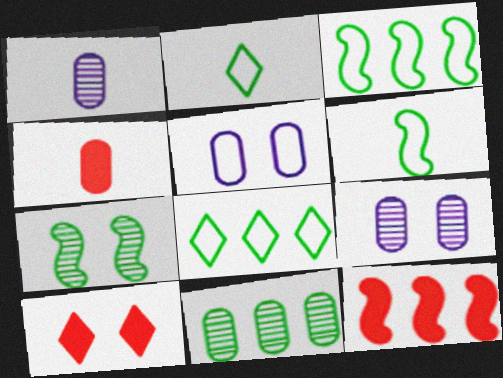[[1, 3, 10], 
[2, 9, 12], 
[4, 5, 11], 
[4, 10, 12], 
[5, 7, 10]]